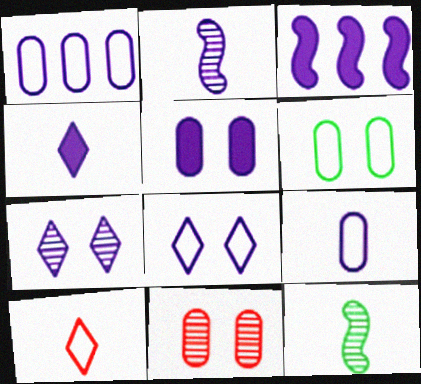[[2, 4, 9], 
[3, 4, 5], 
[3, 7, 9], 
[5, 6, 11]]